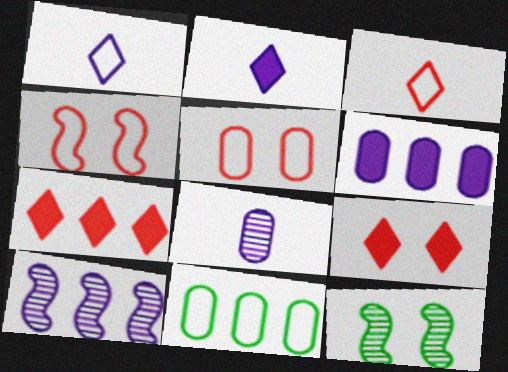[[1, 4, 11], 
[3, 6, 12], 
[7, 10, 11]]